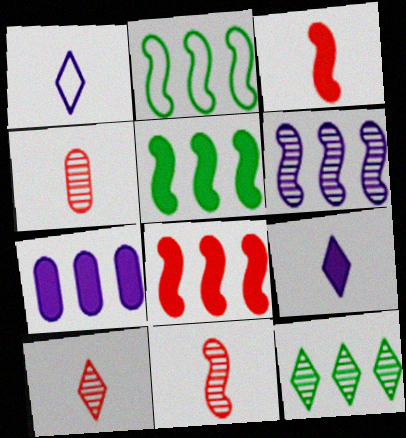[[2, 6, 8], 
[4, 10, 11]]